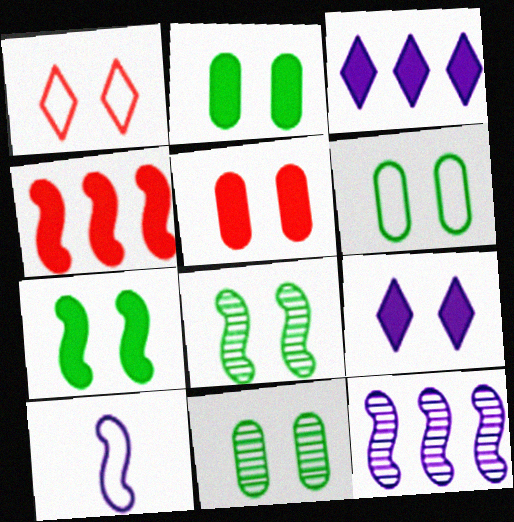[[2, 6, 11], 
[4, 8, 10], 
[5, 7, 9]]